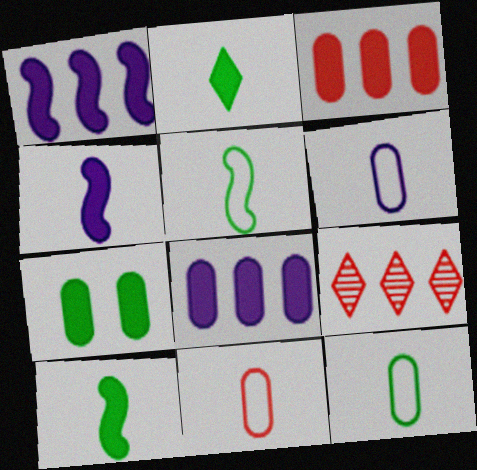[[6, 11, 12]]